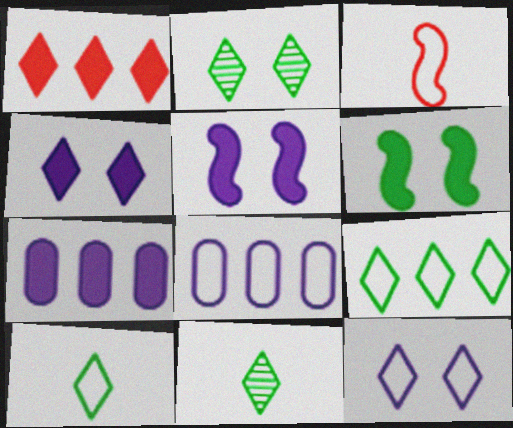[[1, 11, 12], 
[2, 3, 7]]